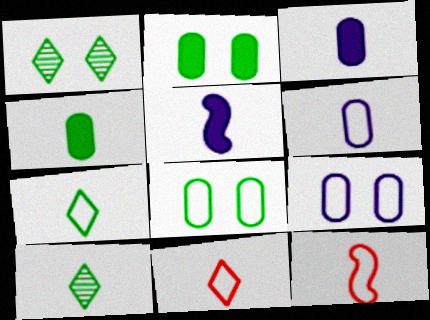[[3, 10, 12], 
[6, 7, 12]]